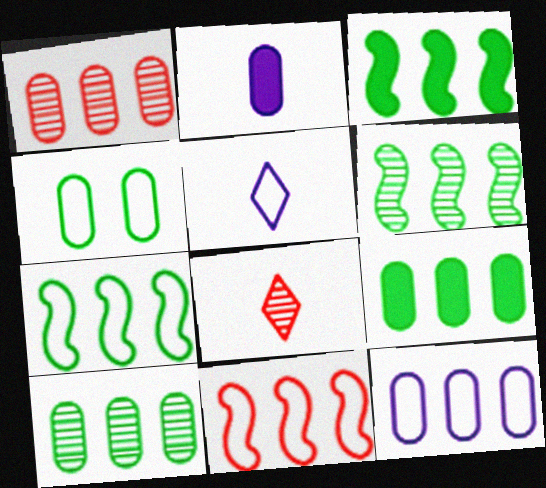[[1, 2, 4], 
[1, 9, 12], 
[3, 6, 7], 
[4, 5, 11]]